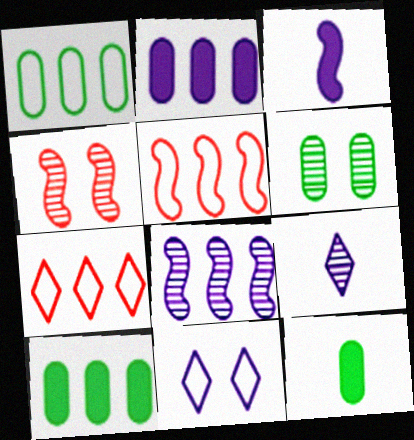[[1, 6, 12], 
[3, 6, 7], 
[7, 8, 10]]